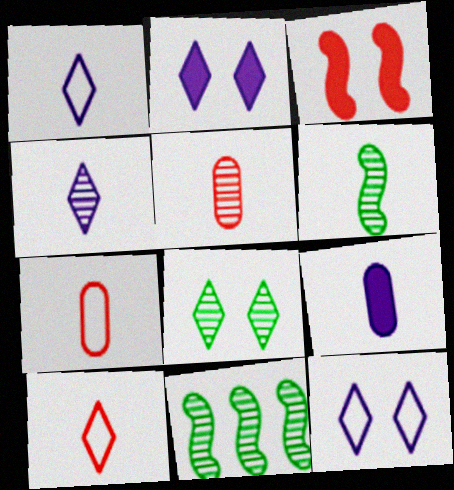[[2, 7, 11], 
[4, 5, 6], 
[6, 9, 10]]